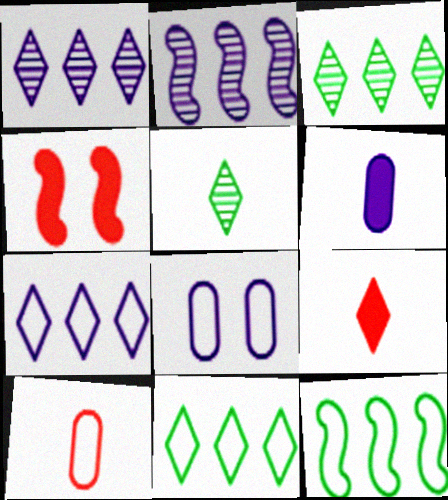[]